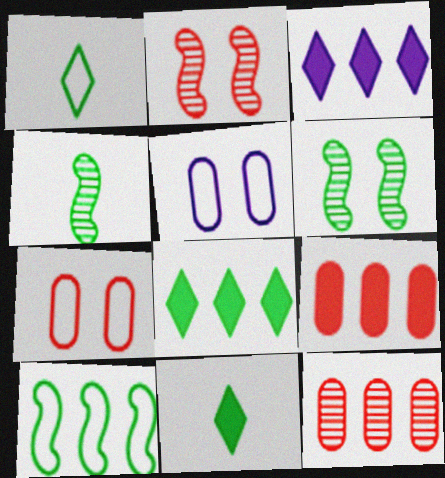[[3, 4, 7], 
[3, 10, 12]]